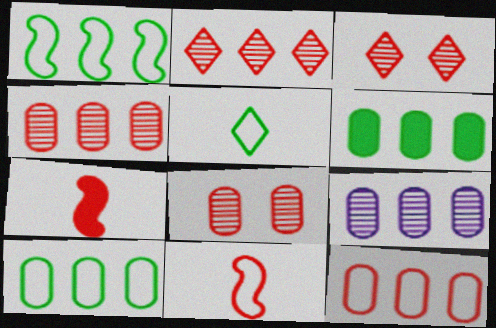[[3, 7, 12], 
[6, 9, 12]]